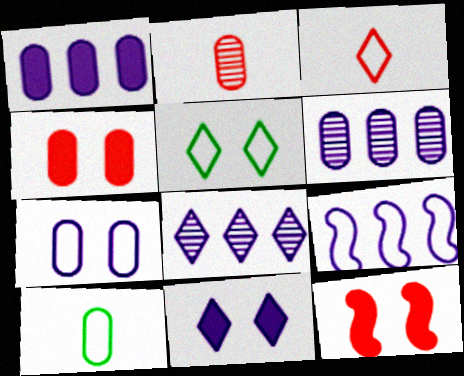[[1, 8, 9], 
[4, 6, 10], 
[8, 10, 12]]